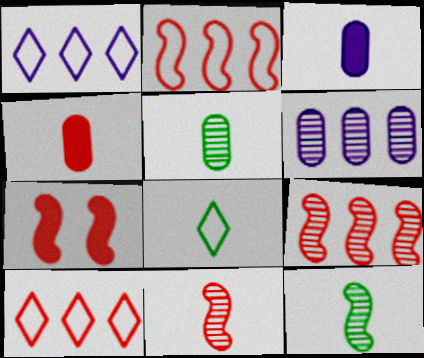[[1, 5, 7], 
[2, 7, 11], 
[3, 8, 11], 
[6, 7, 8]]